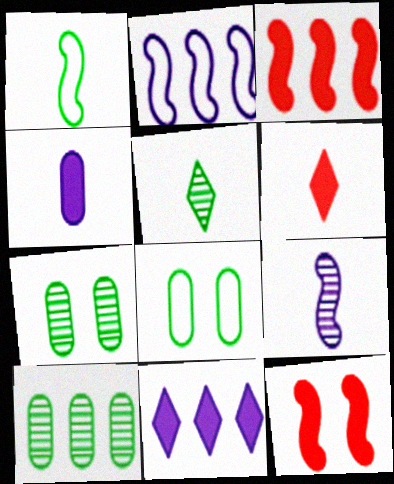[[2, 6, 7]]